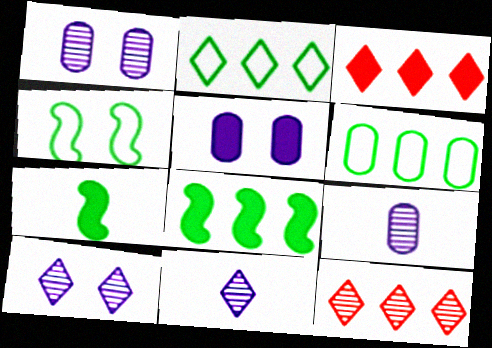[[3, 4, 9], 
[3, 5, 7]]